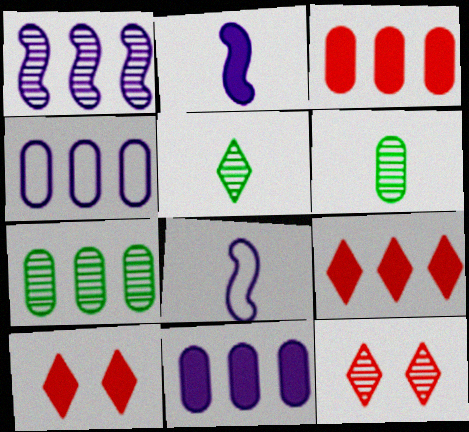[[1, 6, 12], 
[3, 4, 7], 
[7, 8, 10]]